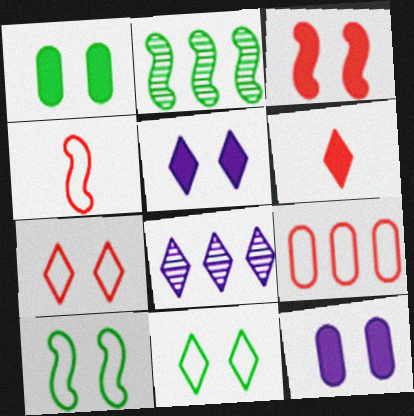[[1, 3, 5], 
[1, 4, 8], 
[4, 7, 9], 
[6, 8, 11]]